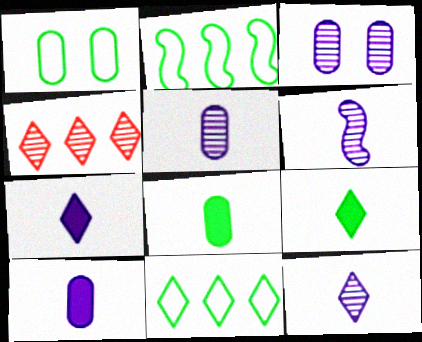[[5, 6, 12]]